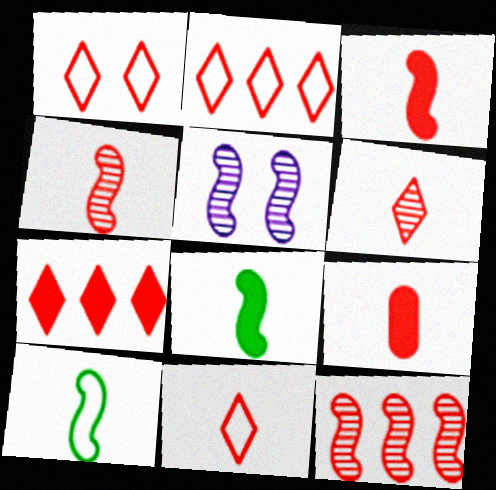[[1, 2, 11], 
[1, 6, 7], 
[1, 9, 12], 
[4, 9, 11]]